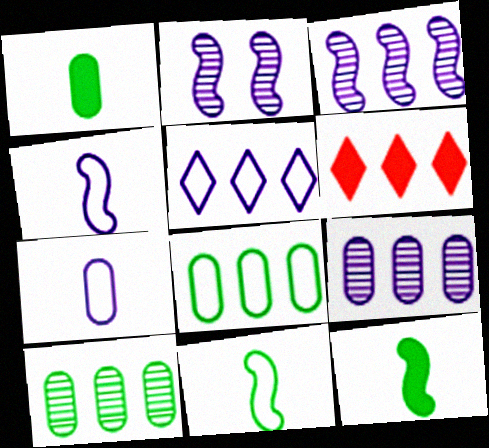[[3, 6, 8]]